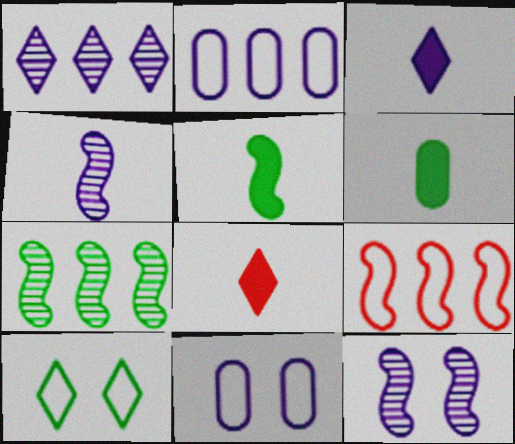[[1, 8, 10], 
[2, 3, 12], 
[5, 9, 12], 
[6, 7, 10], 
[7, 8, 11]]